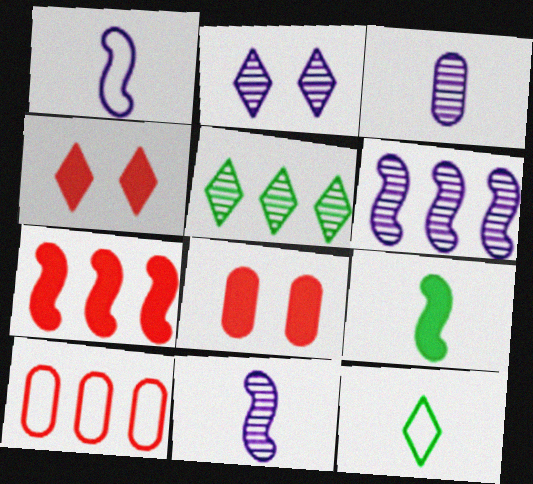[[1, 5, 8], 
[2, 3, 6], 
[2, 9, 10], 
[6, 8, 12]]